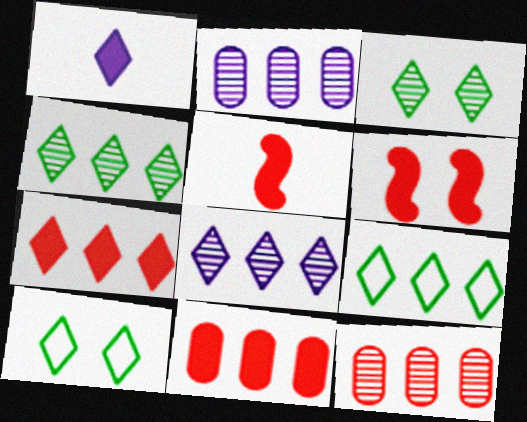[[2, 5, 10], 
[7, 8, 9]]